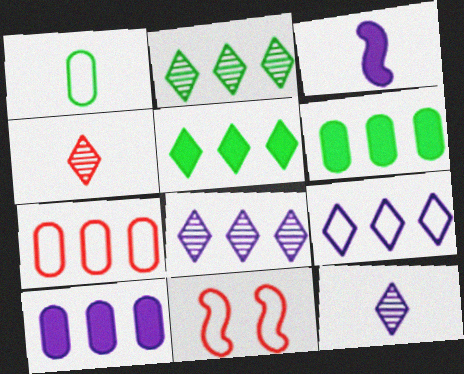[[1, 3, 4], 
[1, 9, 11], 
[6, 11, 12]]